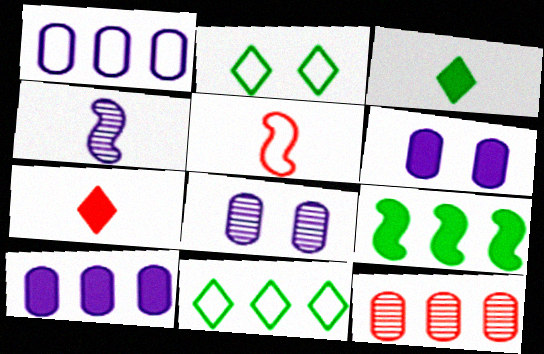[[1, 2, 5], 
[6, 7, 9]]